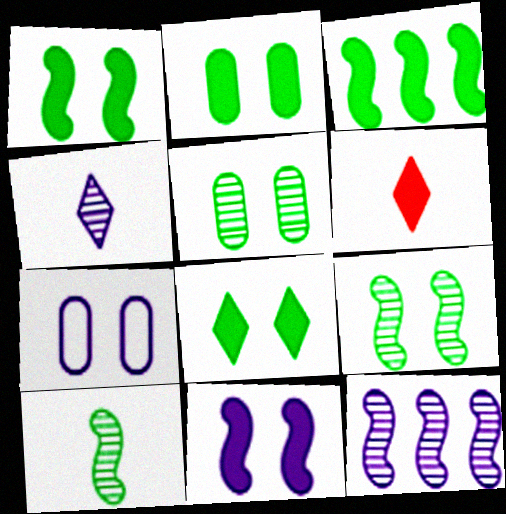[[1, 2, 8]]